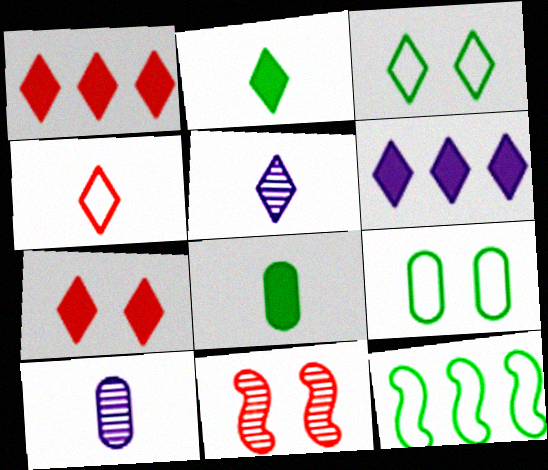[[1, 3, 5], 
[2, 4, 5], 
[2, 6, 7], 
[7, 10, 12]]